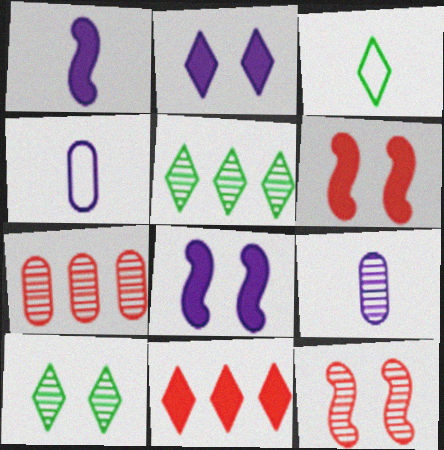[[3, 7, 8], 
[4, 5, 6], 
[5, 9, 12]]